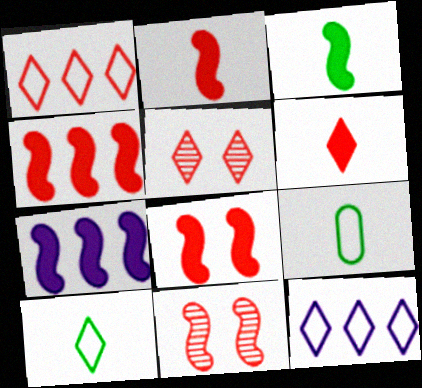[[1, 5, 6], 
[2, 4, 8], 
[3, 7, 8], 
[5, 7, 9]]